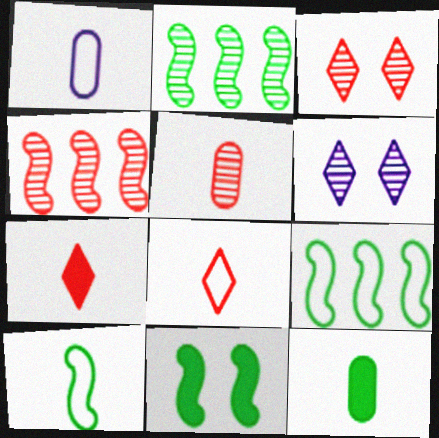[[1, 5, 12], 
[1, 8, 10], 
[2, 5, 6], 
[2, 10, 11], 
[3, 4, 5]]